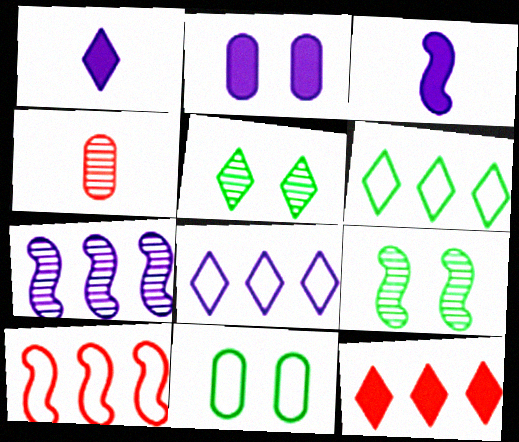[[3, 9, 10], 
[4, 5, 7]]